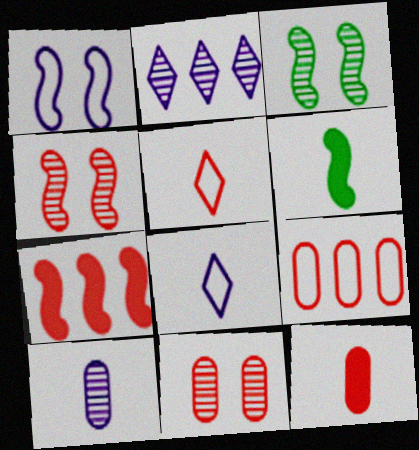[[5, 6, 10], 
[5, 7, 11], 
[9, 11, 12]]